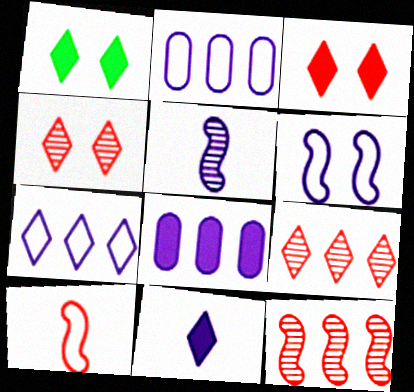[]